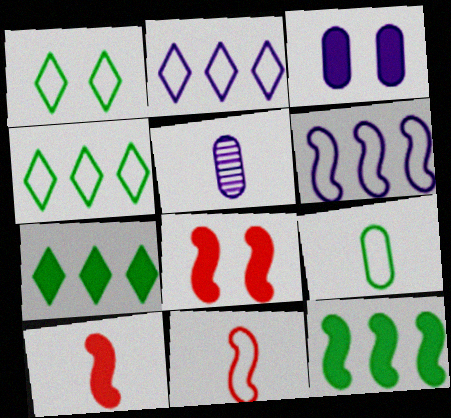[[3, 7, 10], 
[4, 5, 8]]